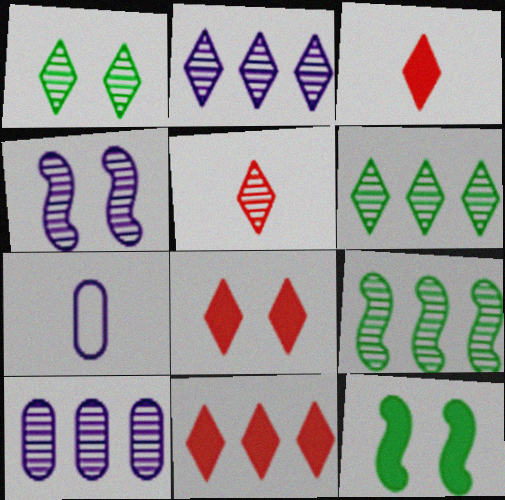[[1, 2, 5], 
[3, 8, 11], 
[7, 8, 9]]